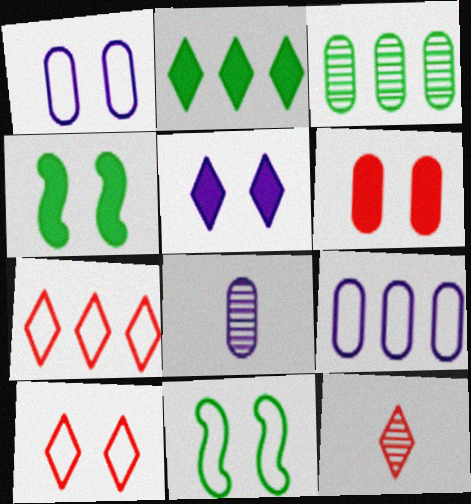[[1, 10, 11], 
[4, 5, 6], 
[4, 7, 8], 
[4, 9, 12]]